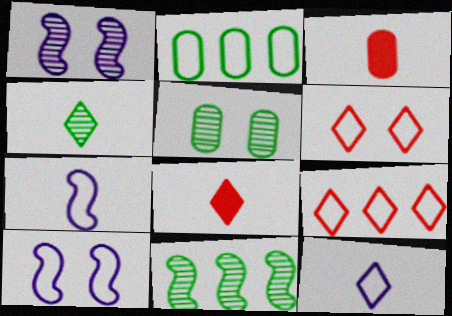[[1, 2, 8], 
[2, 6, 7], 
[3, 4, 7], 
[4, 5, 11], 
[4, 8, 12]]